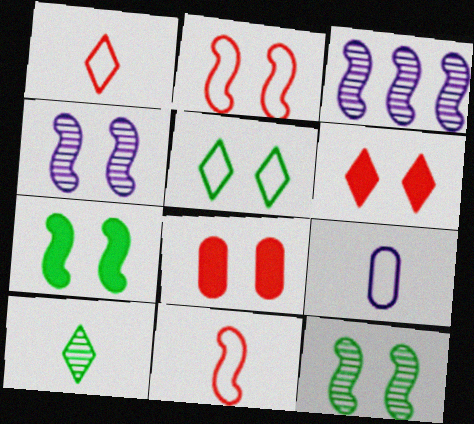[[2, 4, 7], 
[3, 7, 11], 
[4, 5, 8]]